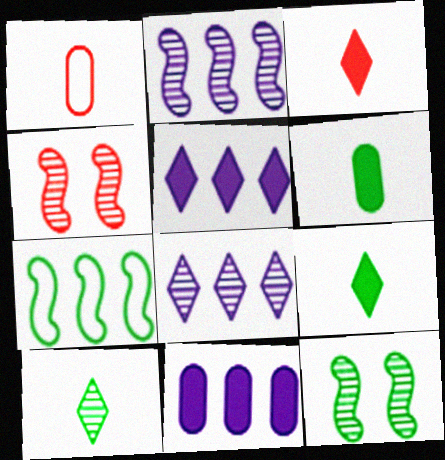[[1, 5, 12]]